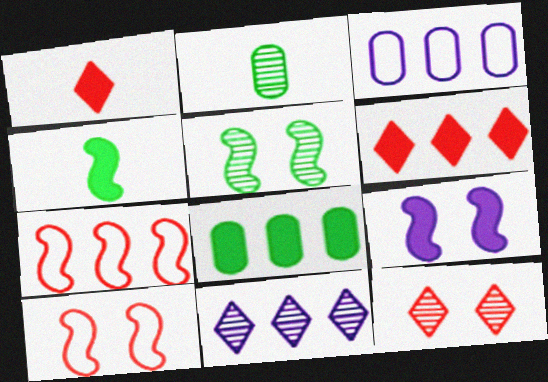[[1, 3, 5], 
[1, 8, 9], 
[3, 4, 12], 
[5, 9, 10], 
[7, 8, 11]]